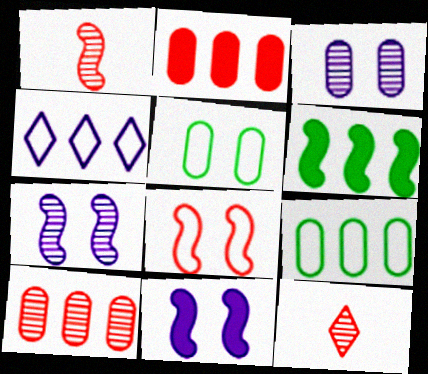[[2, 8, 12], 
[4, 6, 10], 
[9, 11, 12]]